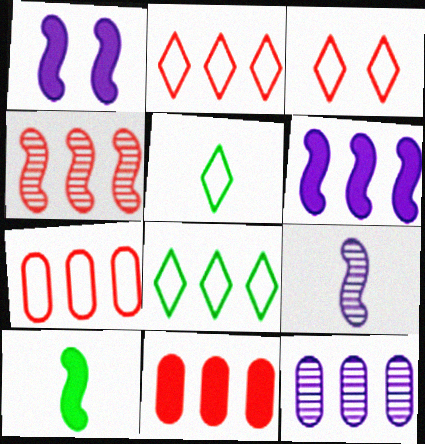[[2, 4, 11], 
[3, 10, 12]]